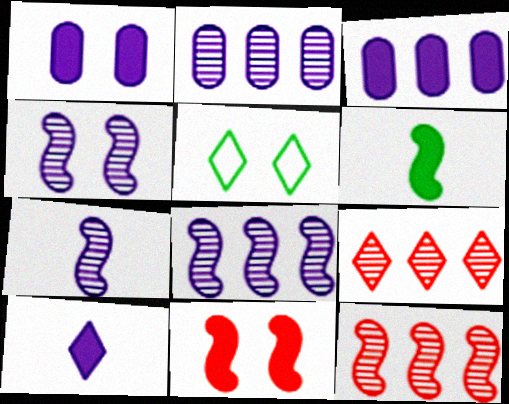[[4, 7, 8], 
[5, 9, 10]]